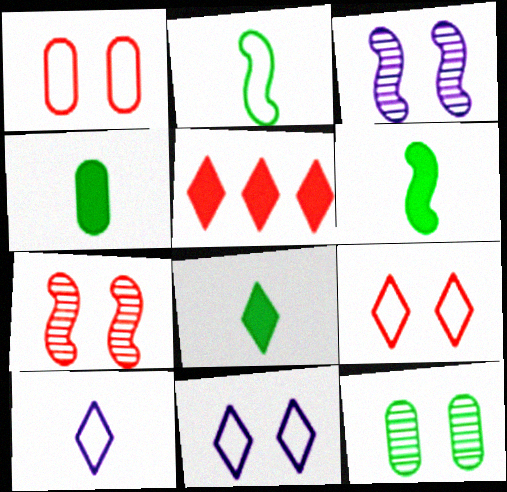[[4, 6, 8]]